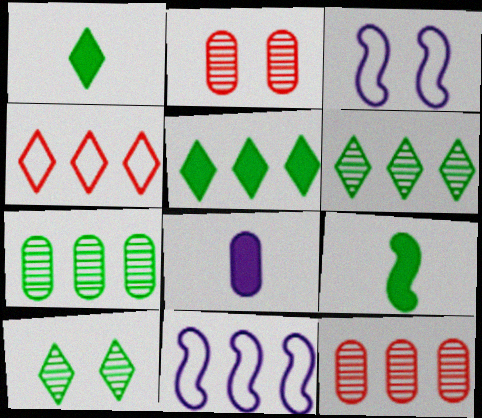[[1, 2, 11], 
[1, 3, 12], 
[5, 11, 12]]